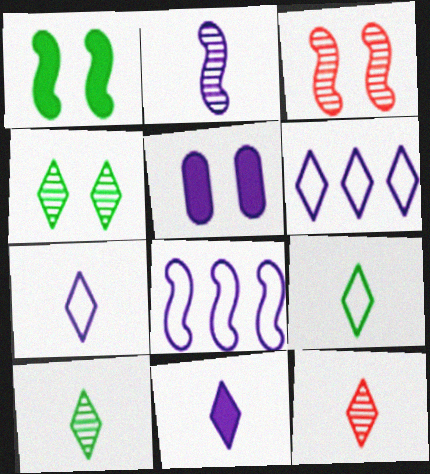[[2, 5, 6], 
[9, 11, 12]]